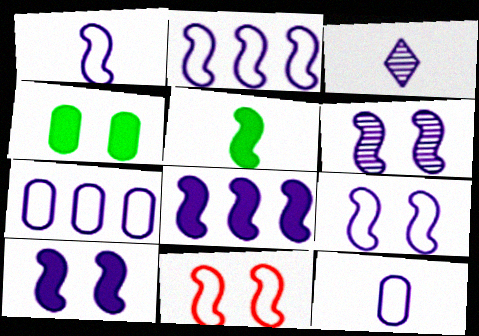[[1, 2, 9], 
[1, 6, 8], 
[3, 7, 10], 
[6, 9, 10]]